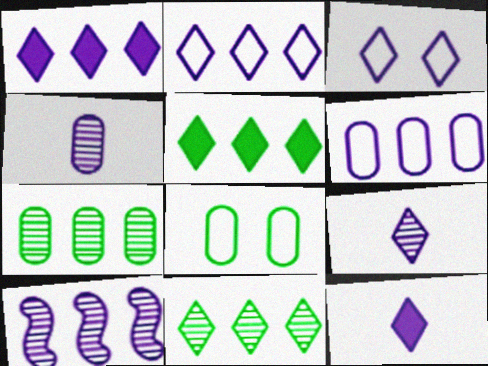[[1, 3, 9], 
[1, 6, 10]]